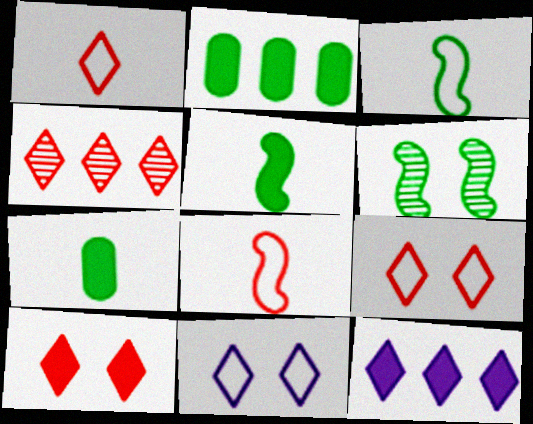[[1, 4, 10]]